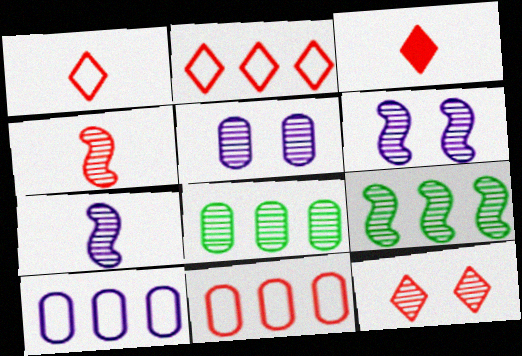[[2, 3, 12], 
[4, 6, 9], 
[7, 8, 12]]